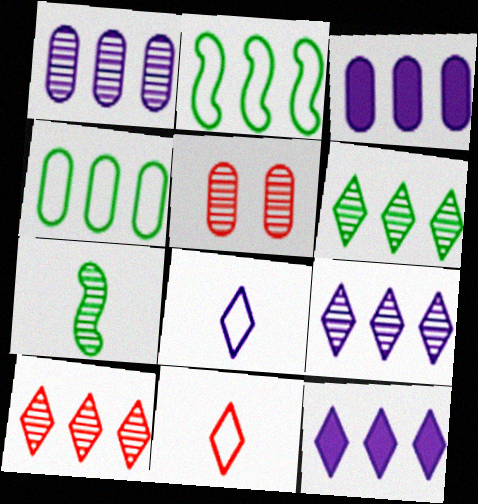[[2, 3, 10], 
[5, 7, 9], 
[6, 9, 10]]